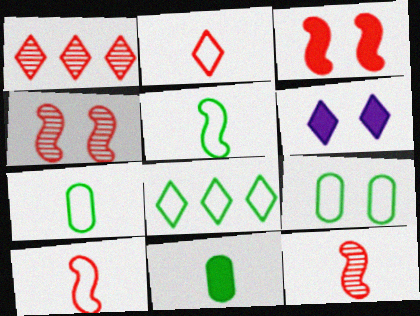[[4, 6, 9], 
[5, 8, 9]]